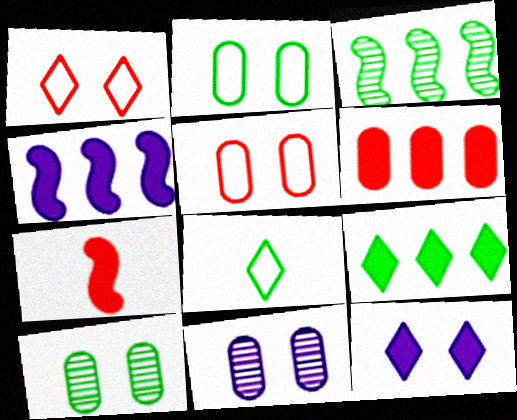[[4, 6, 9]]